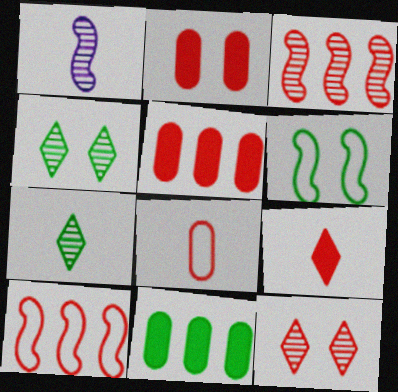[[6, 7, 11]]